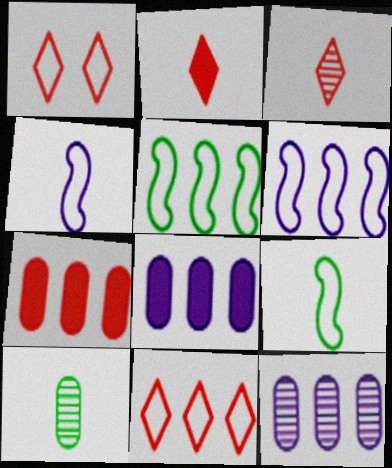[[2, 4, 10]]